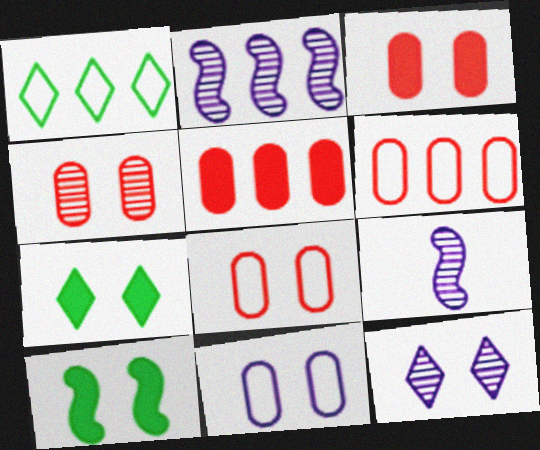[[1, 2, 5], 
[1, 3, 9], 
[3, 4, 8], 
[6, 7, 9], 
[8, 10, 12]]